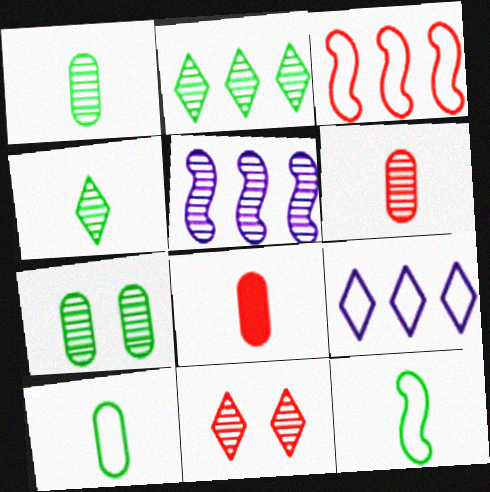[[1, 5, 11], 
[3, 8, 11]]